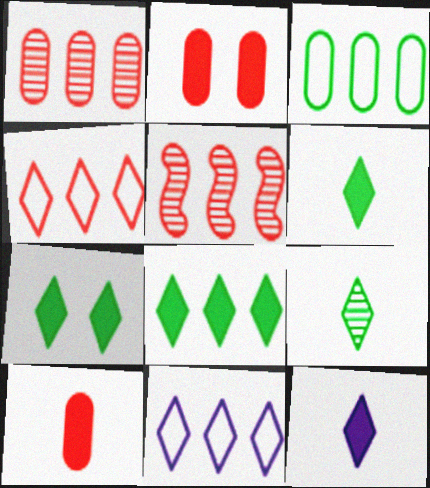[[6, 7, 8]]